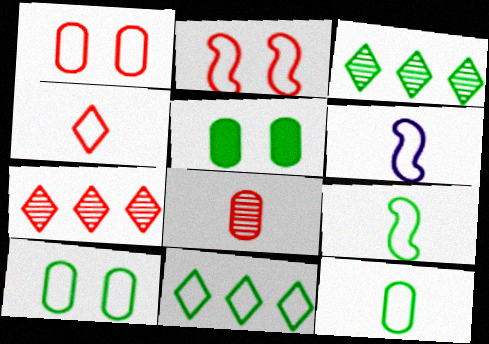[[1, 6, 11], 
[3, 5, 9], 
[4, 6, 12], 
[5, 6, 7], 
[9, 10, 11]]